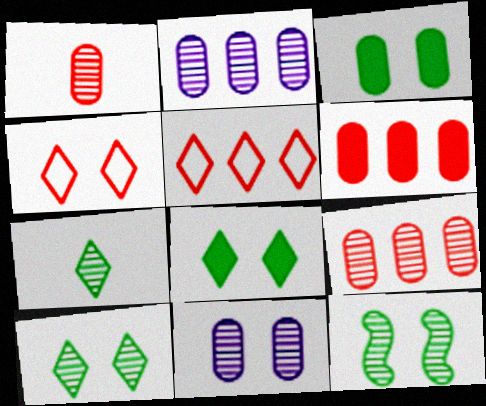[]